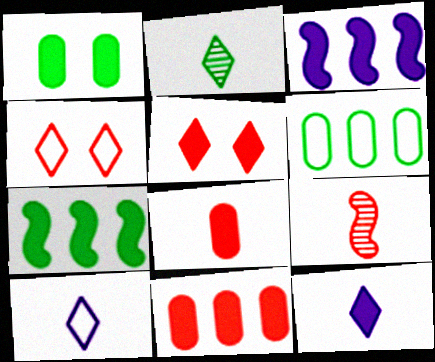[[4, 9, 11]]